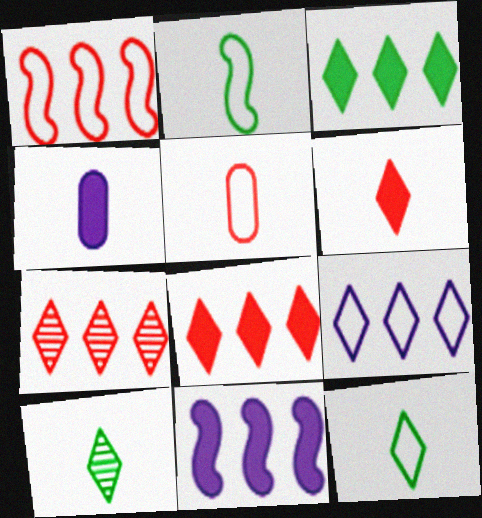[[3, 7, 9]]